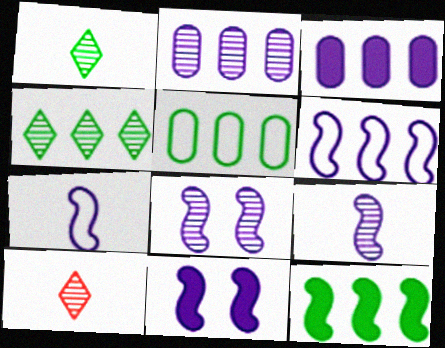[[4, 5, 12], 
[5, 10, 11], 
[6, 9, 11]]